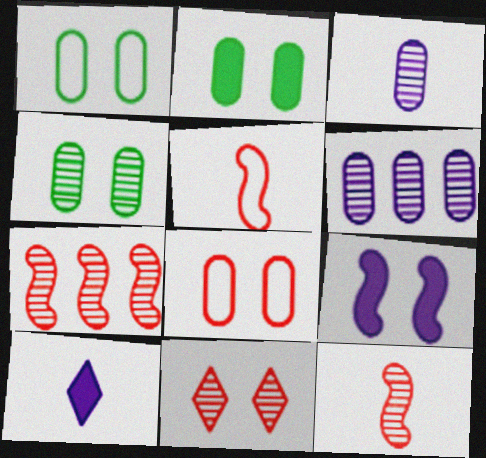[[1, 2, 4], 
[1, 7, 10], 
[1, 9, 11]]